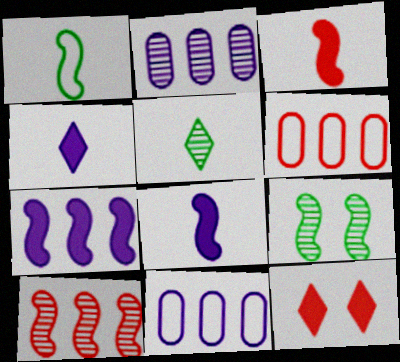[[1, 2, 12], 
[4, 6, 9]]